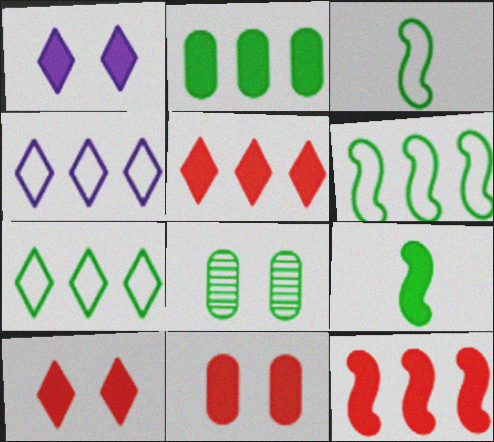[[7, 8, 9]]